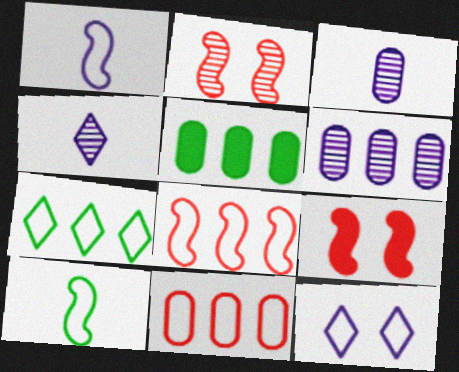[[3, 7, 9], 
[5, 6, 11], 
[10, 11, 12]]